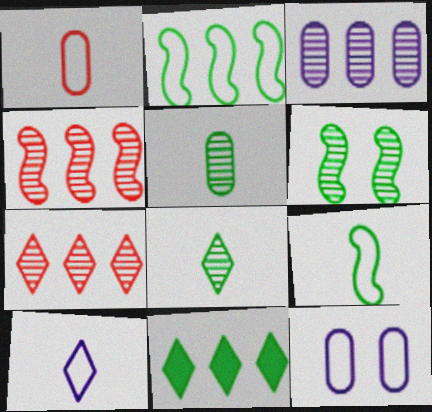[[1, 9, 10]]